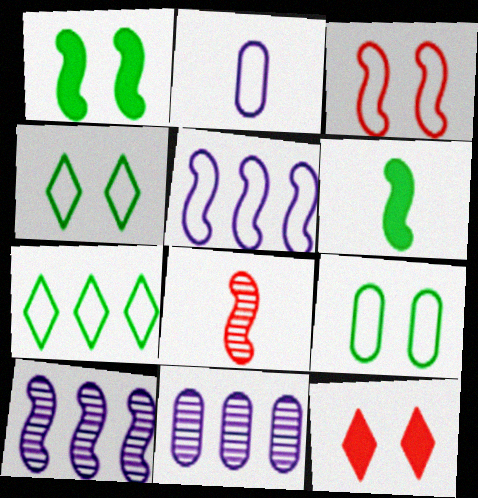[[1, 5, 8], 
[2, 3, 7], 
[3, 6, 10]]